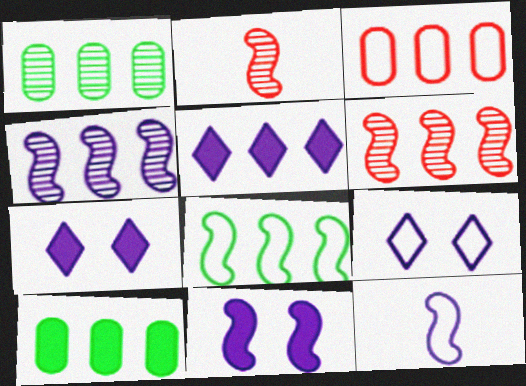[[2, 8, 11], 
[2, 9, 10], 
[4, 11, 12]]